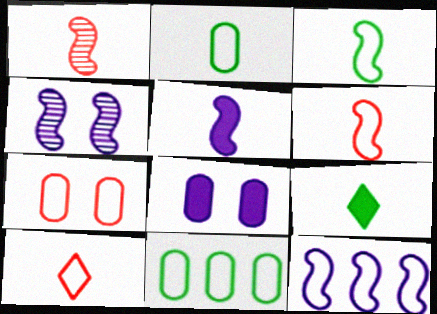[[1, 3, 5], 
[4, 5, 12]]